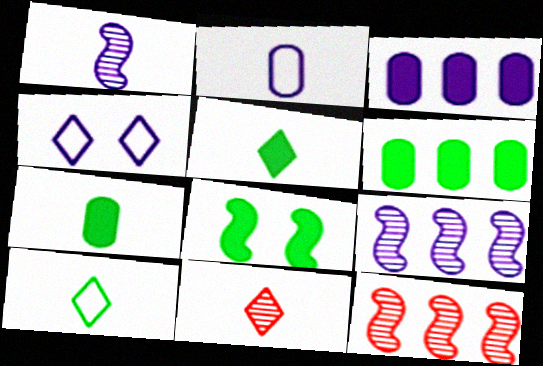[[1, 3, 4], 
[4, 7, 12], 
[5, 6, 8]]